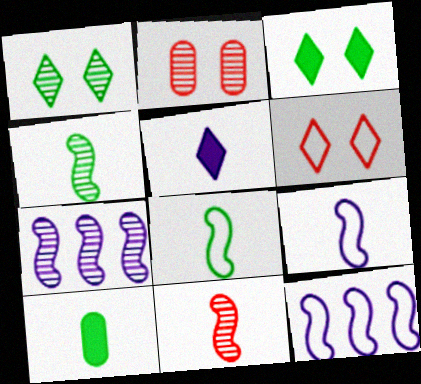[[6, 7, 10]]